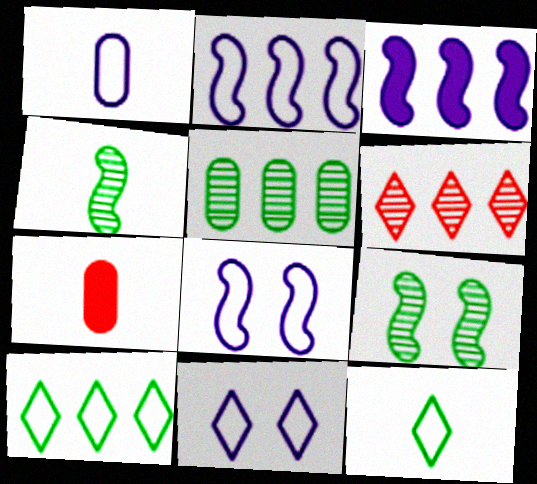[[1, 2, 11]]